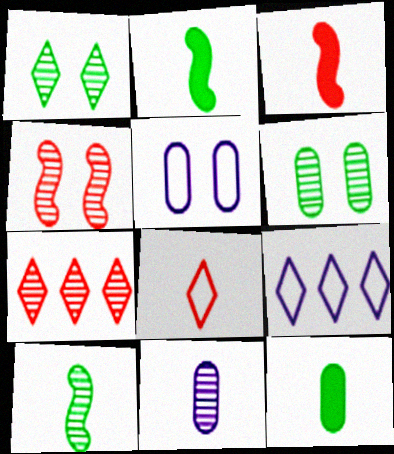[[2, 5, 7], 
[2, 8, 11], 
[3, 6, 9], 
[4, 9, 12]]